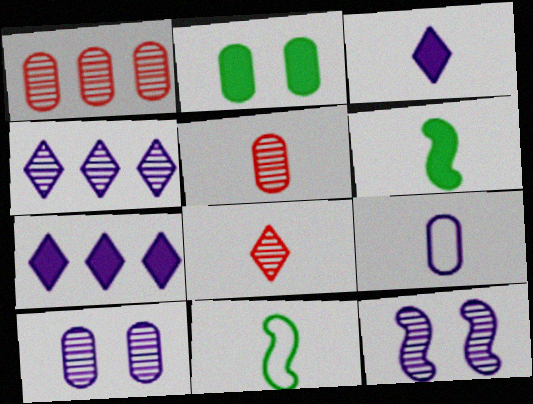[[1, 2, 9], 
[3, 5, 11], 
[6, 8, 9], 
[7, 9, 12]]